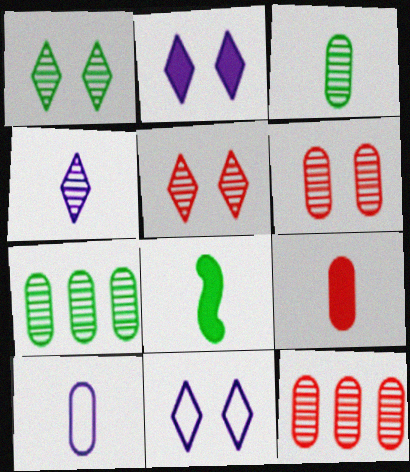[[3, 9, 10], 
[8, 11, 12]]